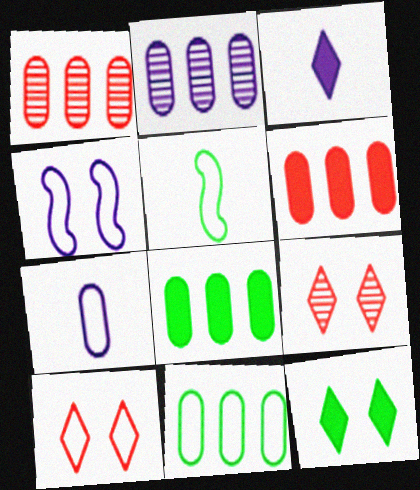[[2, 3, 4], 
[2, 6, 11]]